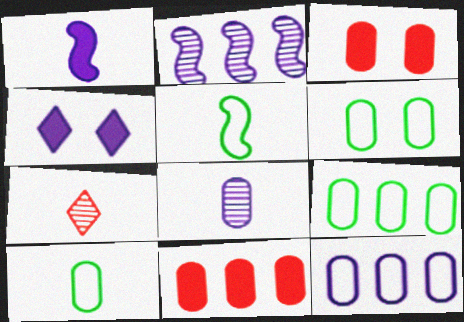[[1, 7, 10], 
[3, 8, 9], 
[6, 8, 11], 
[6, 9, 10]]